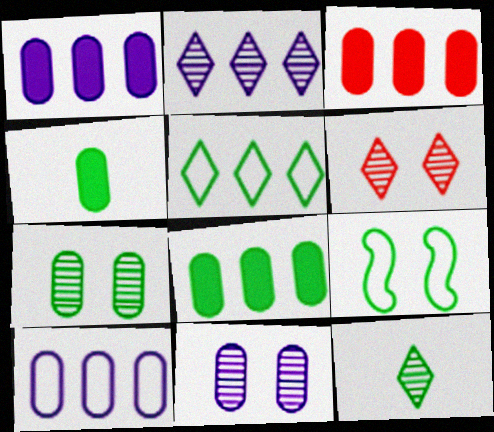[[1, 3, 8], 
[2, 6, 12], 
[8, 9, 12]]